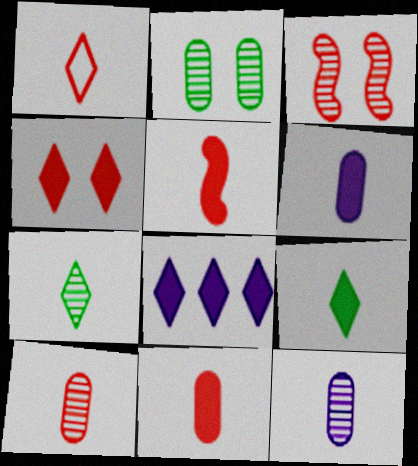[[1, 5, 10], 
[4, 8, 9], 
[5, 6, 9]]